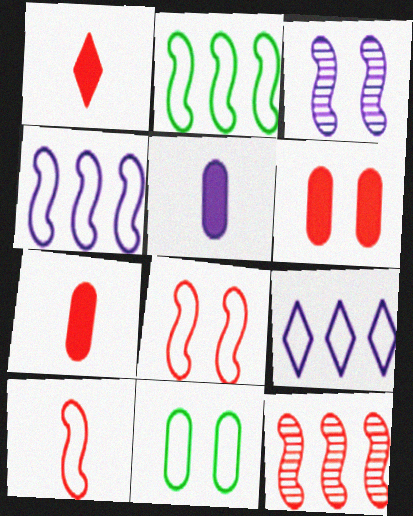[[3, 5, 9], 
[9, 10, 11]]